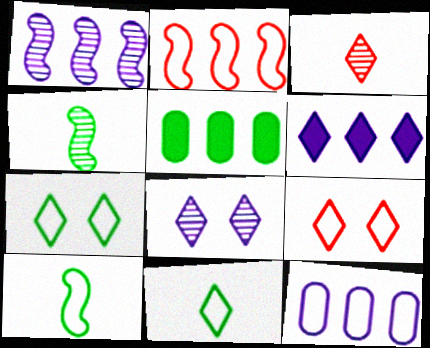[[1, 6, 12], 
[3, 6, 7], 
[4, 5, 7], 
[9, 10, 12]]